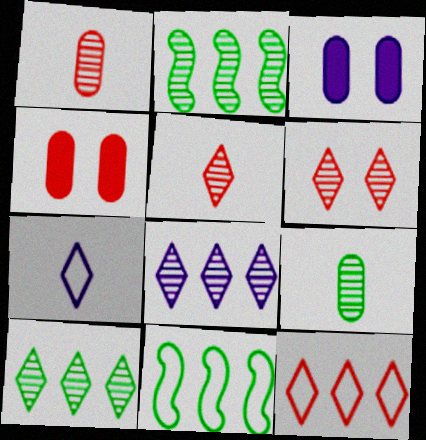[[2, 4, 7], 
[3, 5, 11]]